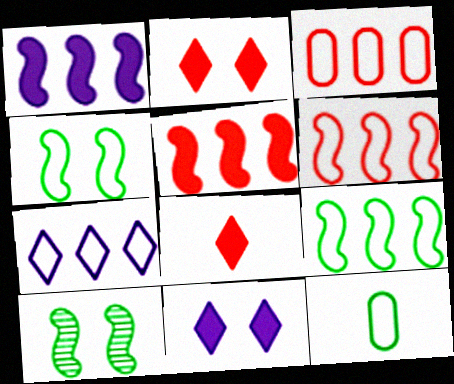[[3, 7, 9]]